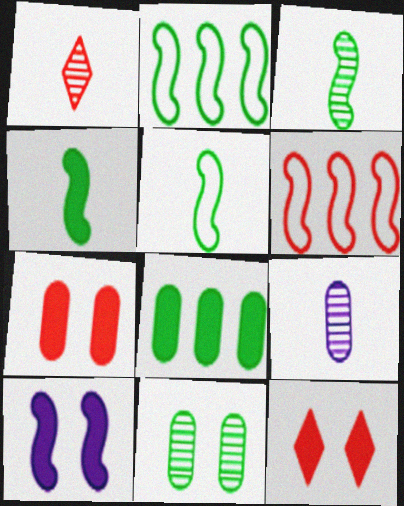[[1, 3, 9], 
[1, 6, 7], 
[2, 9, 12], 
[3, 4, 5], 
[3, 6, 10]]